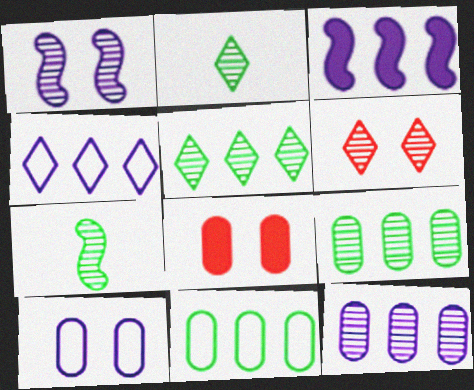[[3, 4, 12], 
[4, 7, 8], 
[6, 7, 12]]